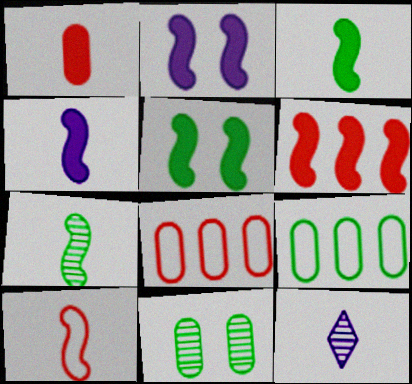[[2, 3, 6], 
[4, 5, 6], 
[4, 7, 10], 
[5, 8, 12]]